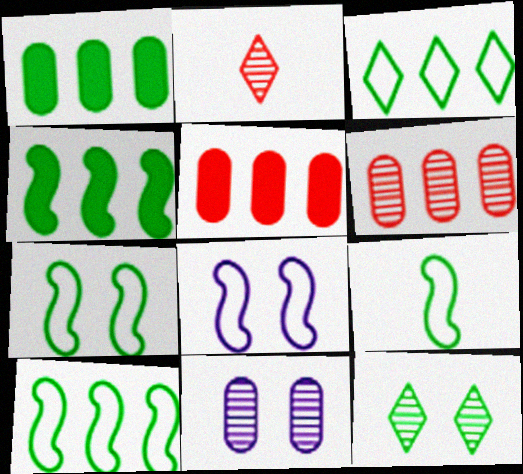[[1, 2, 8], 
[1, 9, 12], 
[7, 9, 10]]